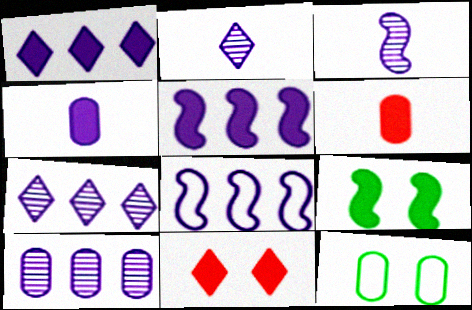[[1, 6, 9], 
[1, 8, 10], 
[6, 10, 12]]